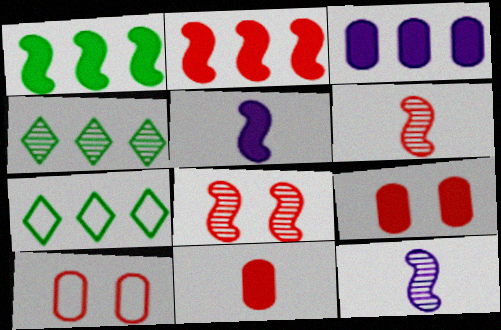[[4, 5, 10], 
[7, 9, 12]]